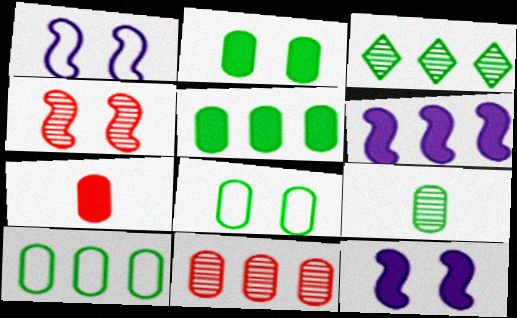[[1, 3, 7], 
[2, 9, 10], 
[5, 8, 9]]